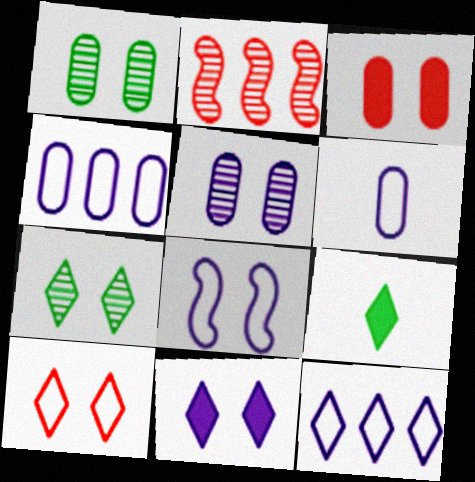[[3, 7, 8], 
[5, 8, 11], 
[6, 8, 12], 
[7, 10, 11]]